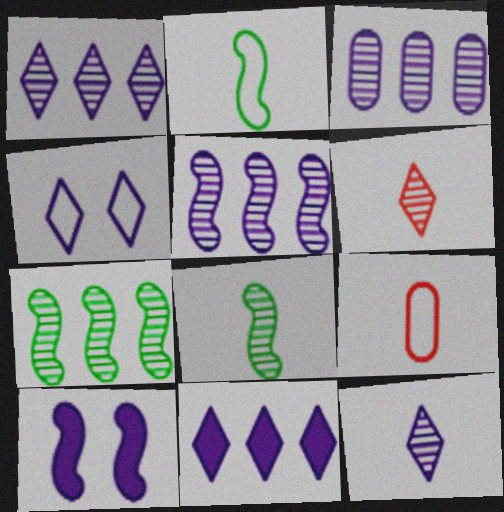[[1, 3, 5], 
[4, 11, 12]]